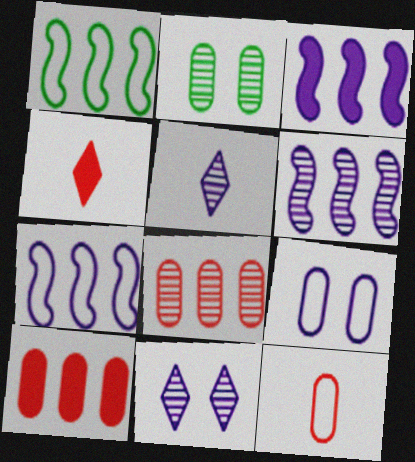[[2, 4, 7], 
[3, 5, 9], 
[3, 6, 7]]